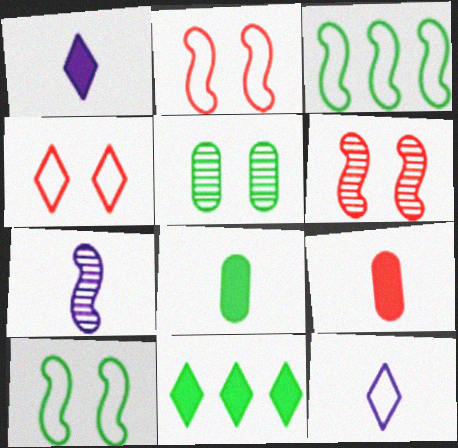[]